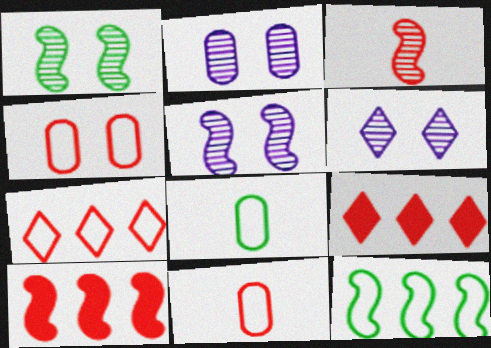[[2, 5, 6], 
[3, 4, 9], 
[5, 8, 9], 
[6, 8, 10]]